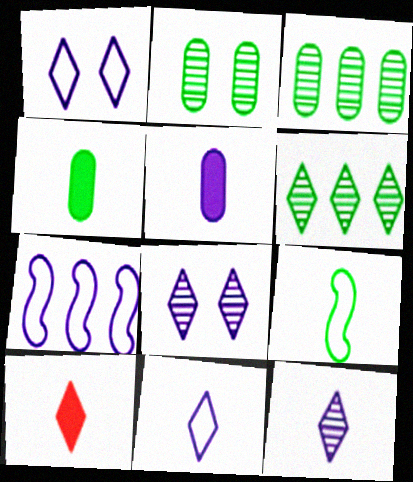[[1, 6, 10], 
[2, 7, 10], 
[5, 7, 8]]